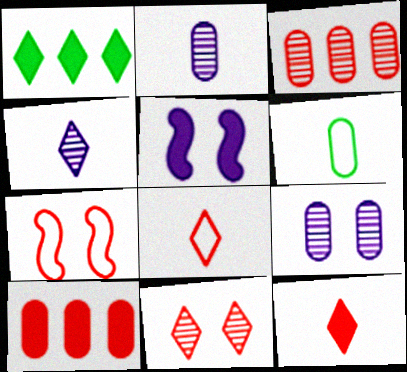[[1, 2, 7], 
[3, 7, 12], 
[6, 9, 10]]